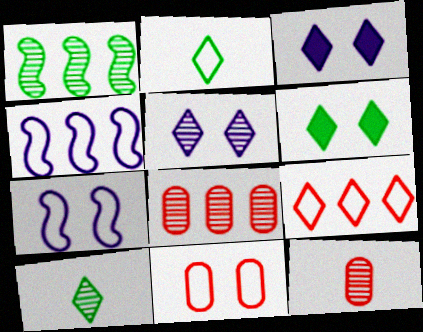[[1, 5, 12], 
[2, 4, 11], 
[3, 9, 10], 
[4, 6, 12]]